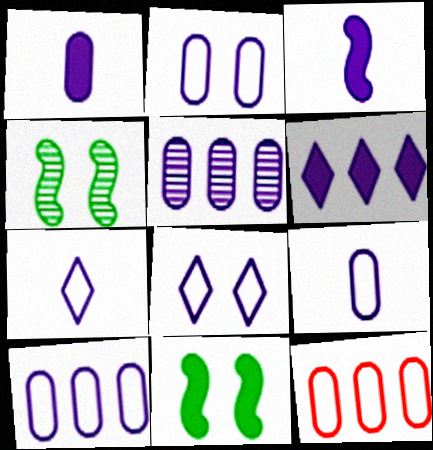[[1, 2, 5], 
[2, 9, 10], 
[3, 5, 8]]